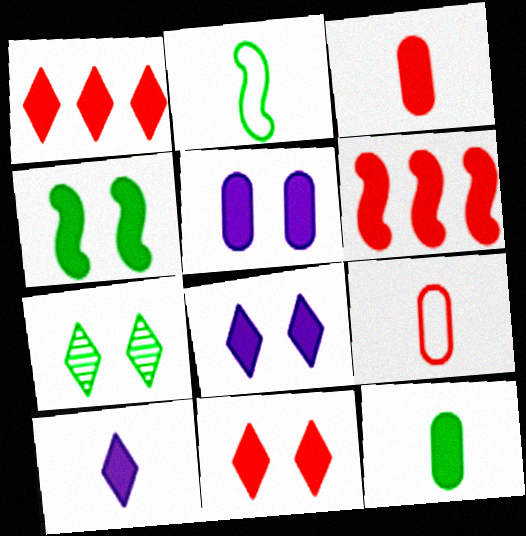[[3, 6, 11], 
[4, 5, 11], 
[6, 8, 12]]